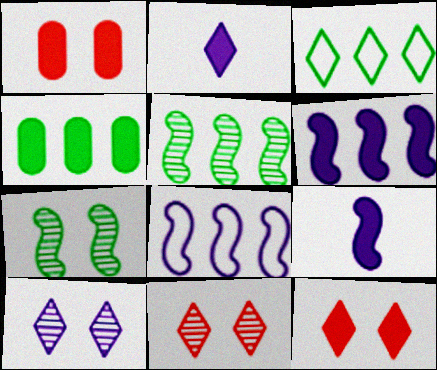[[2, 3, 11], 
[3, 4, 5], 
[4, 9, 12]]